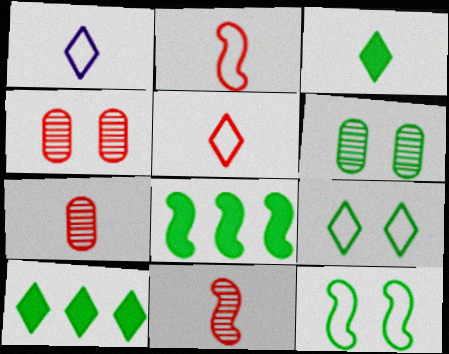[[1, 4, 8]]